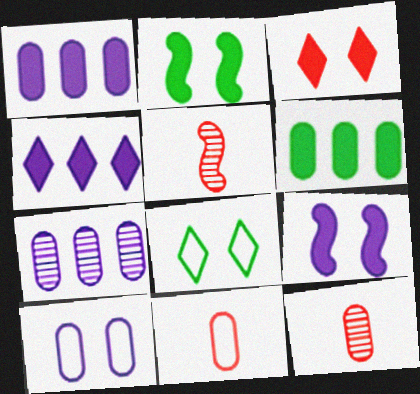[[1, 5, 8], 
[6, 10, 12]]